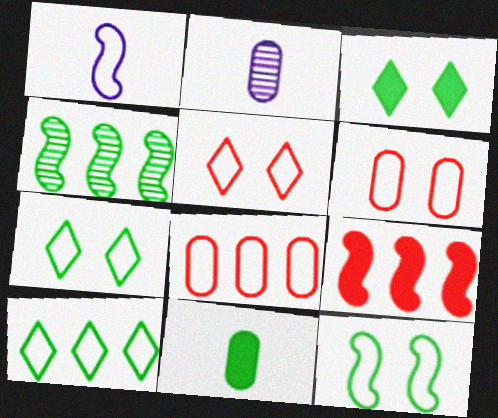[[1, 6, 10], 
[1, 7, 8], 
[2, 7, 9], 
[4, 7, 11]]